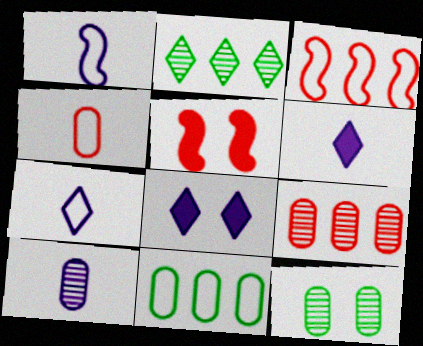[[1, 6, 10], 
[3, 6, 12], 
[9, 10, 12]]